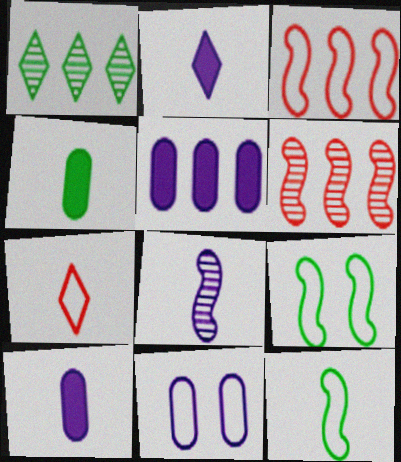[[1, 3, 5], 
[1, 4, 9], 
[4, 7, 8]]